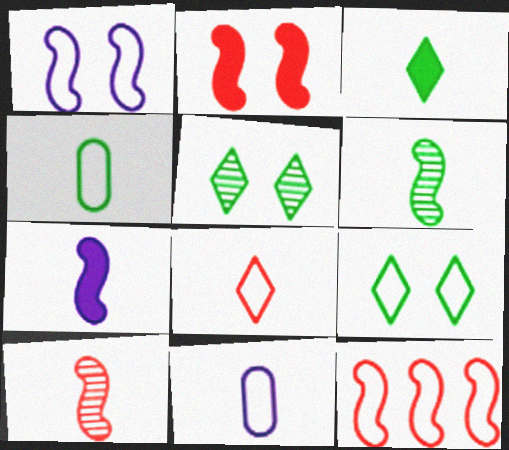[[2, 10, 12], 
[3, 4, 6], 
[3, 10, 11], 
[9, 11, 12]]